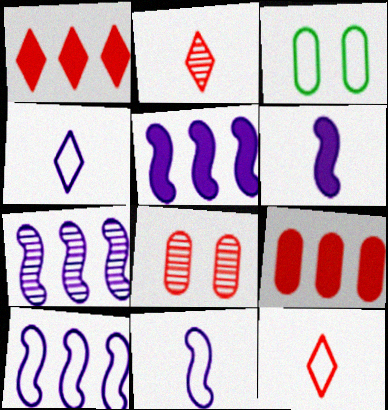[[2, 3, 5], 
[3, 10, 12], 
[5, 7, 10]]